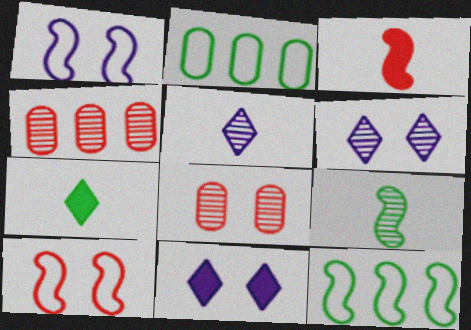[[1, 4, 7], 
[2, 3, 6], 
[4, 6, 9]]